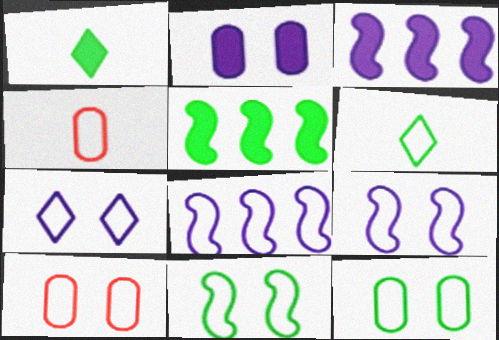[[6, 8, 10], 
[7, 10, 11]]